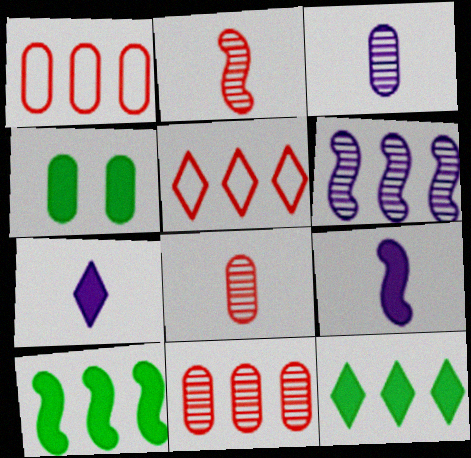[[1, 3, 4], 
[1, 6, 12]]